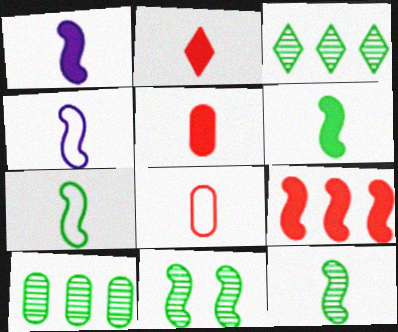[[4, 9, 11], 
[6, 7, 12]]